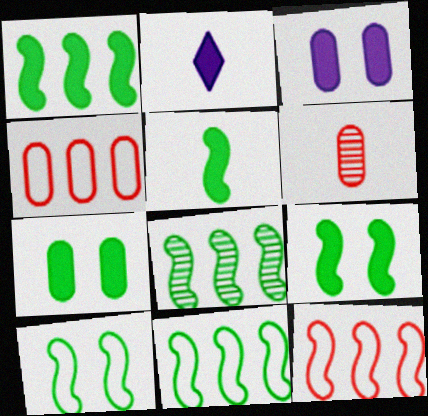[[1, 5, 9], 
[1, 8, 11], 
[5, 8, 10]]